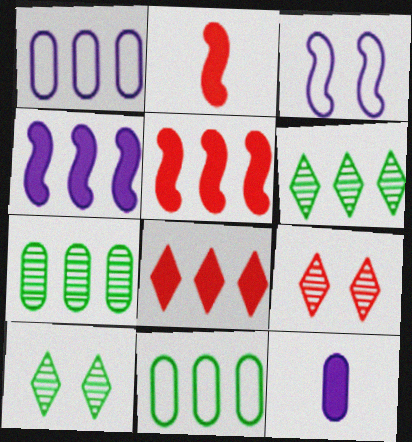[[1, 2, 10], 
[1, 5, 6]]